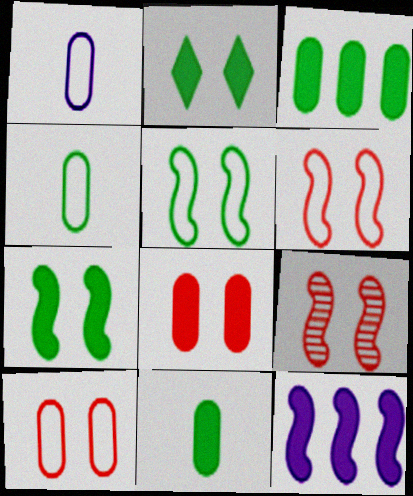[]